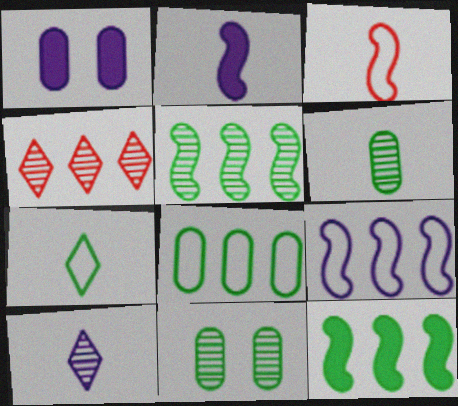[[1, 9, 10], 
[7, 11, 12]]